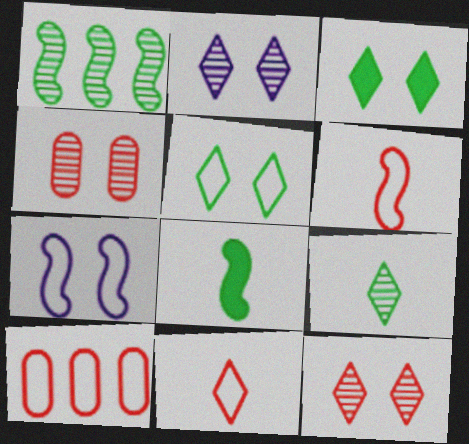[[2, 8, 10], 
[3, 4, 7]]